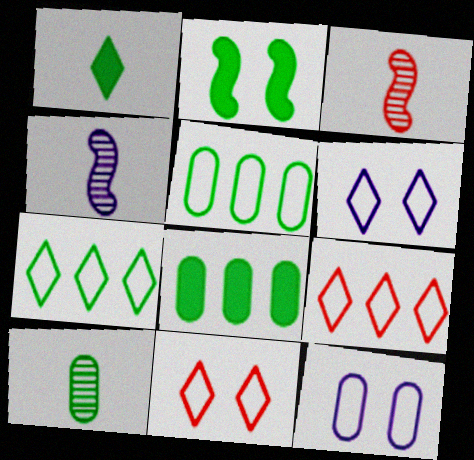[[1, 2, 8], 
[2, 7, 10], 
[3, 6, 8], 
[4, 8, 11]]